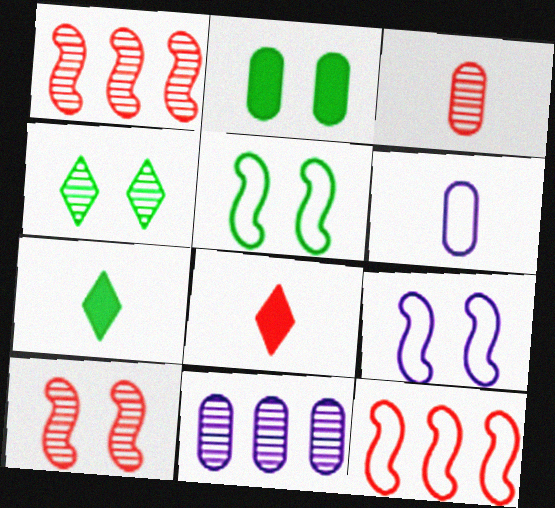[[2, 4, 5], 
[5, 8, 11]]